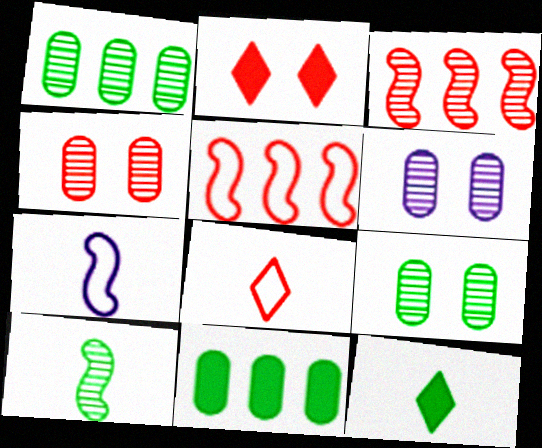[[1, 2, 7], 
[4, 6, 9], 
[5, 6, 12]]